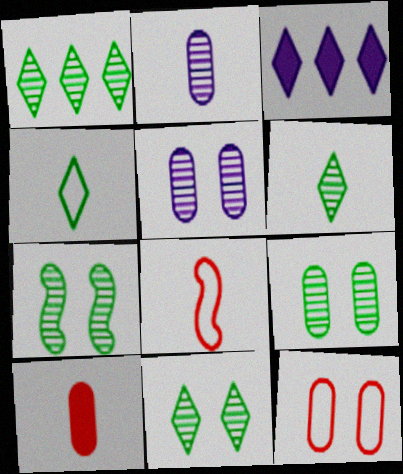[[1, 6, 11], 
[3, 8, 9], 
[7, 9, 11]]